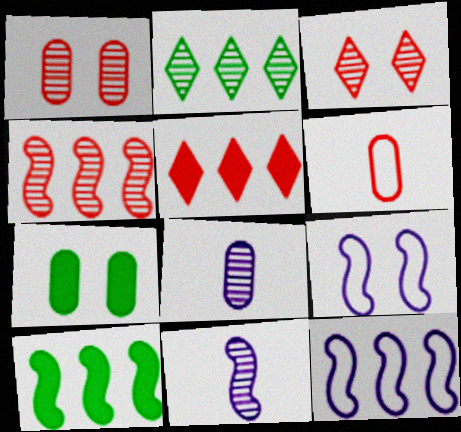[[1, 2, 11], 
[3, 7, 9], 
[4, 10, 12]]